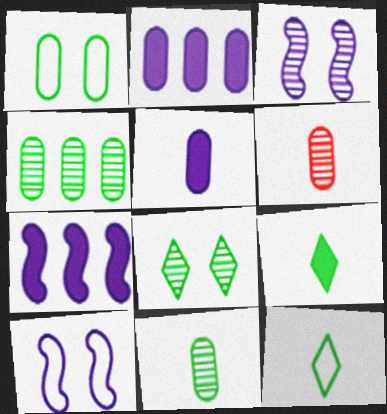[[1, 2, 6]]